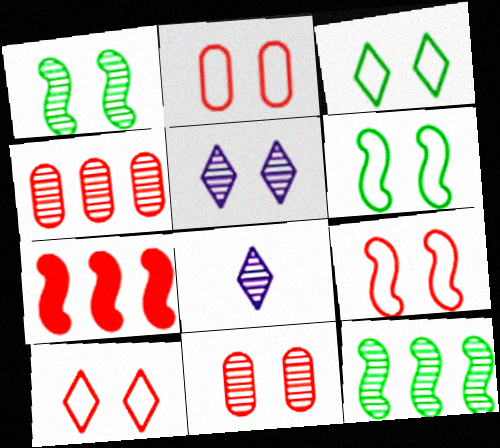[[1, 4, 8], 
[1, 5, 11], 
[2, 9, 10], 
[8, 11, 12]]